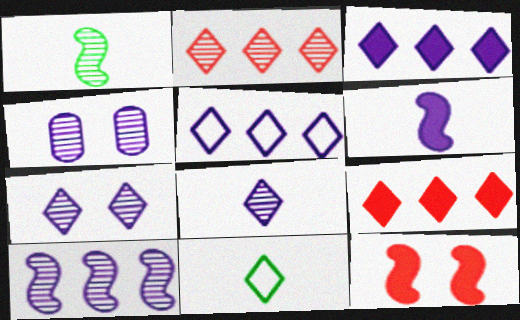[[1, 2, 4], 
[4, 5, 6], 
[4, 8, 10], 
[7, 9, 11]]